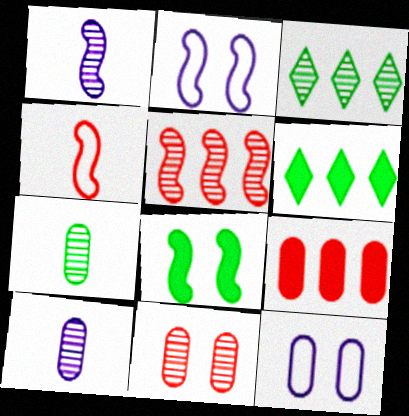[[1, 3, 11], 
[7, 9, 12]]